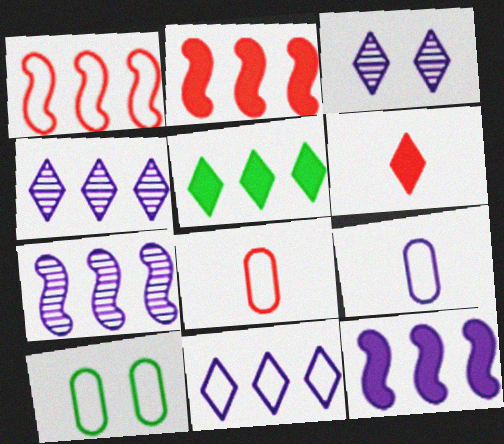[[3, 9, 12], 
[6, 7, 10]]